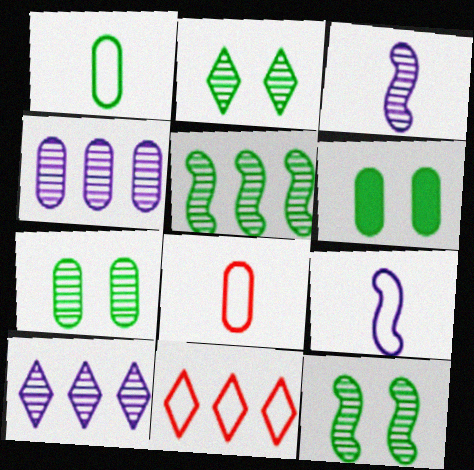[[2, 7, 12], 
[3, 6, 11], 
[4, 6, 8]]